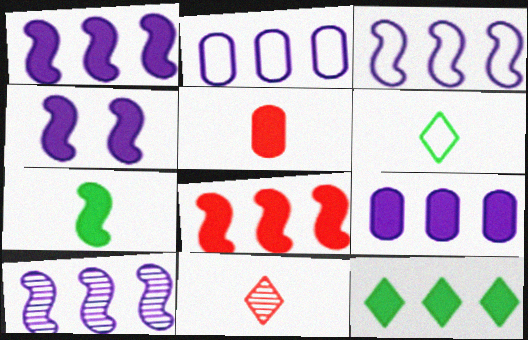[[1, 3, 10], 
[4, 5, 12], 
[4, 7, 8], 
[8, 9, 12]]